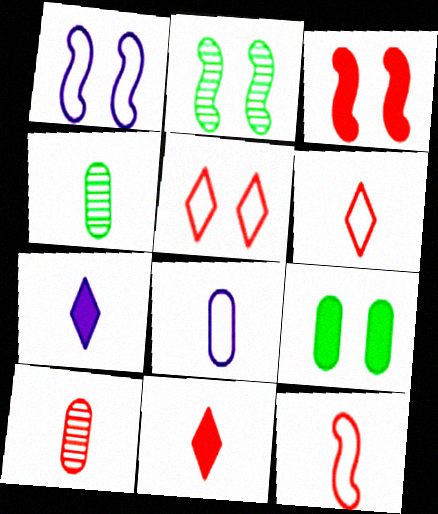[[1, 2, 3], 
[4, 7, 12], 
[10, 11, 12]]